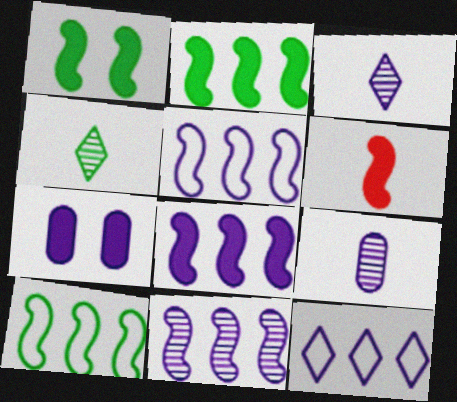[[1, 6, 8], 
[3, 5, 7], 
[5, 8, 11]]